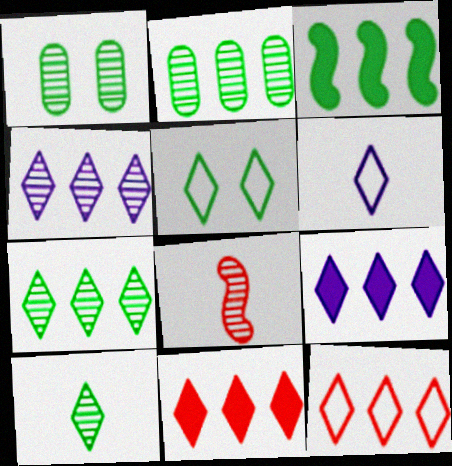[[1, 4, 8], 
[5, 6, 12], 
[7, 9, 12]]